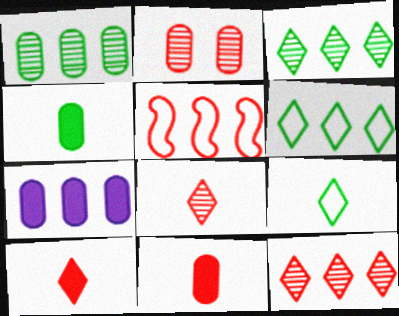[[2, 5, 10], 
[3, 5, 7]]